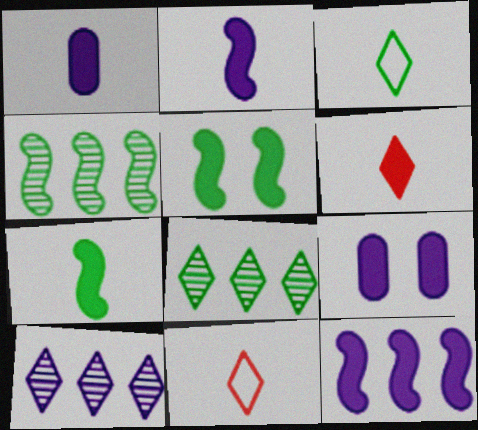[[1, 6, 7], 
[4, 9, 11]]